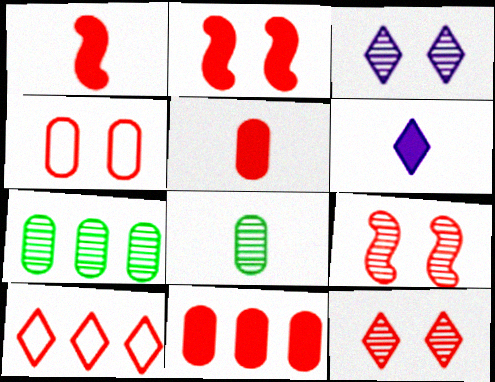[[2, 4, 12], 
[5, 9, 10]]